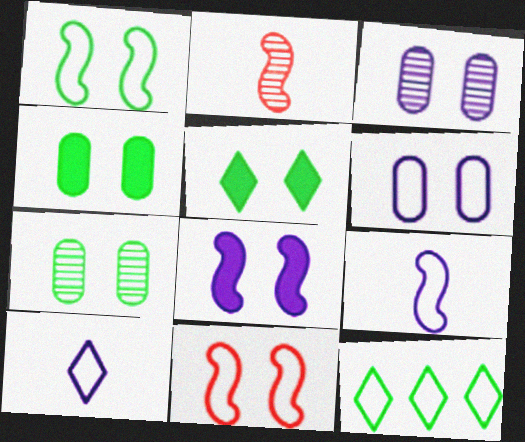[[1, 5, 7], 
[3, 5, 11]]